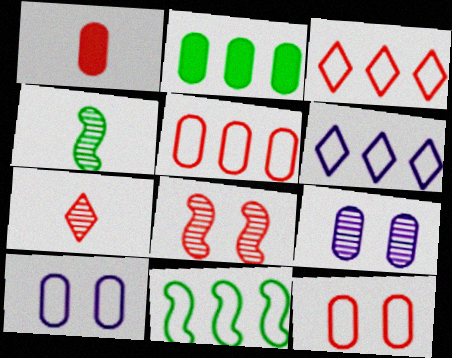[[1, 3, 8], 
[5, 6, 11]]